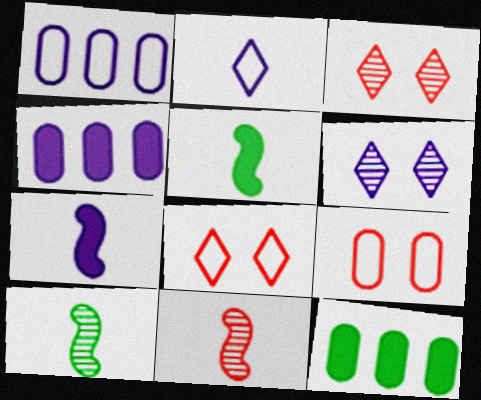[[1, 3, 5], 
[1, 6, 7], 
[4, 8, 10]]